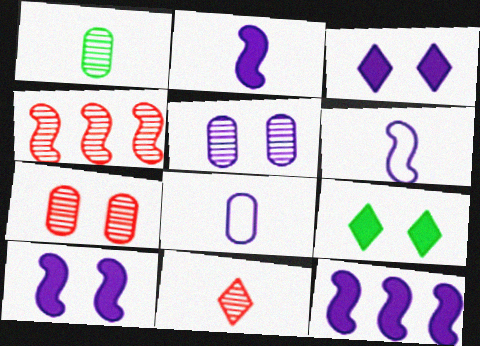[[2, 10, 12], 
[4, 7, 11], 
[4, 8, 9]]